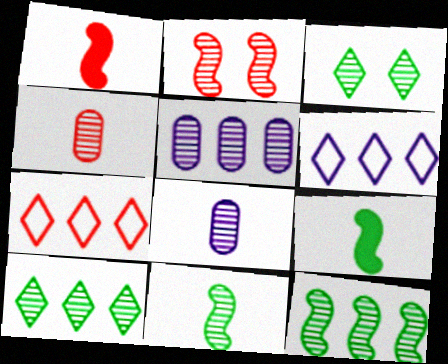[[2, 8, 10]]